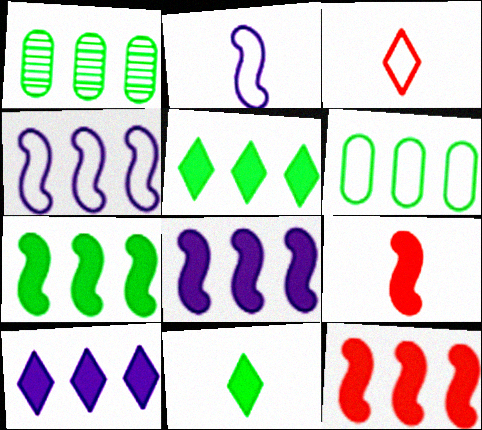[[7, 8, 12]]